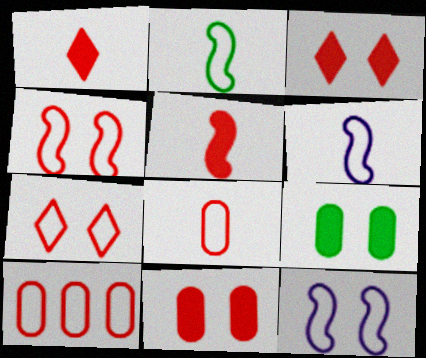[]